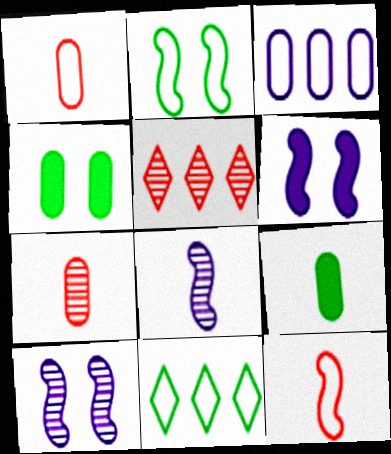[[3, 4, 7], 
[6, 7, 11]]